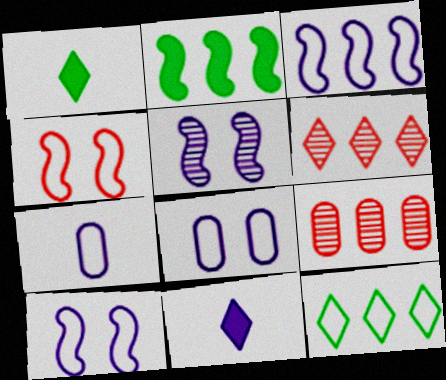[[1, 9, 10], 
[4, 7, 12]]